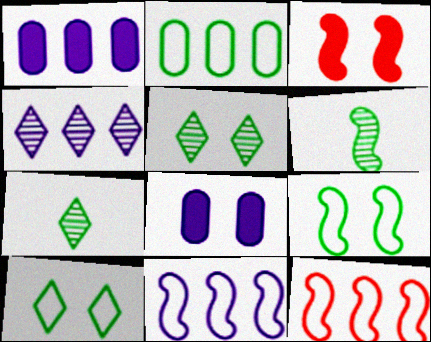[[1, 4, 11], 
[3, 6, 11], 
[7, 8, 12]]